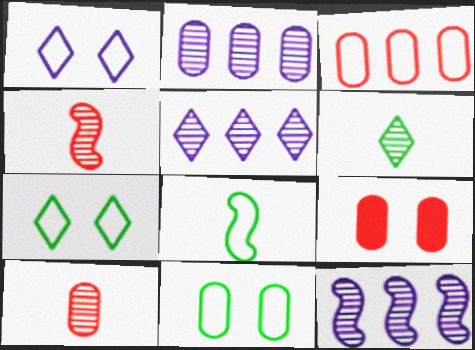[[1, 3, 8], 
[2, 5, 12], 
[3, 9, 10], 
[5, 8, 9]]